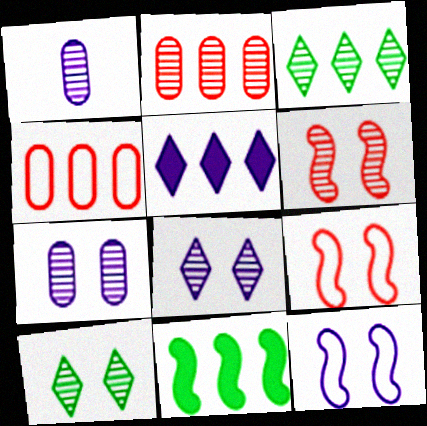[[1, 3, 6], 
[1, 5, 12], 
[6, 7, 10]]